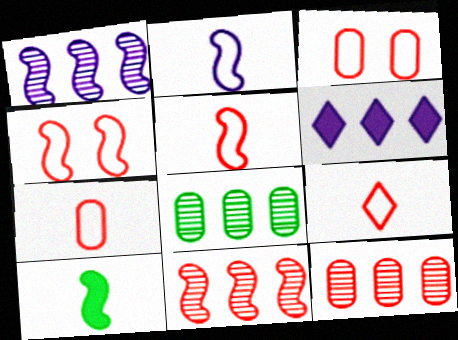[[1, 4, 10], 
[5, 7, 9]]